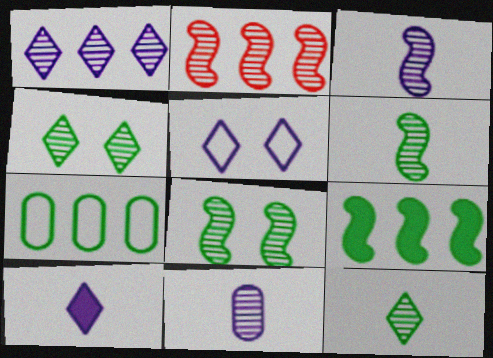[[1, 5, 10], 
[2, 3, 8], 
[2, 4, 11]]